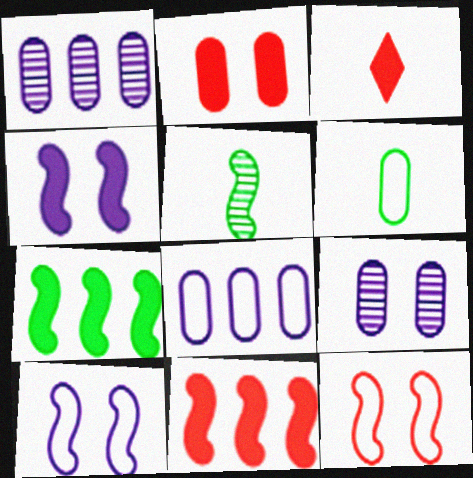[[1, 2, 6], 
[2, 3, 11], 
[5, 10, 11]]